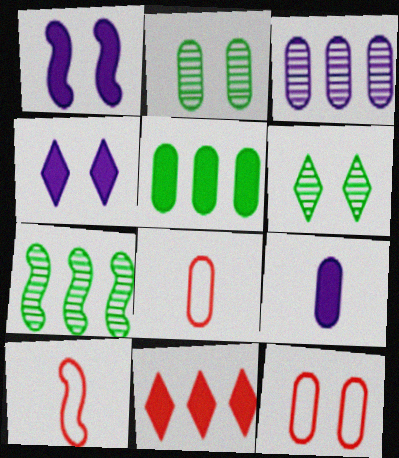[[1, 6, 12], 
[1, 7, 10], 
[4, 7, 8]]